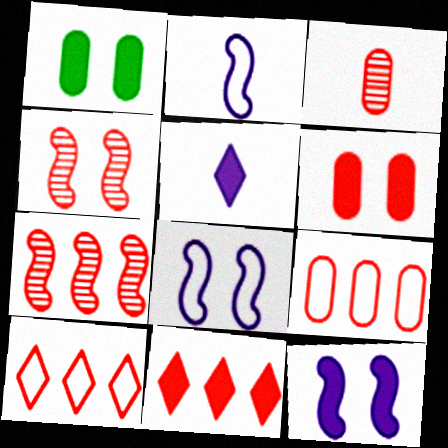[[3, 6, 9], 
[7, 9, 11]]